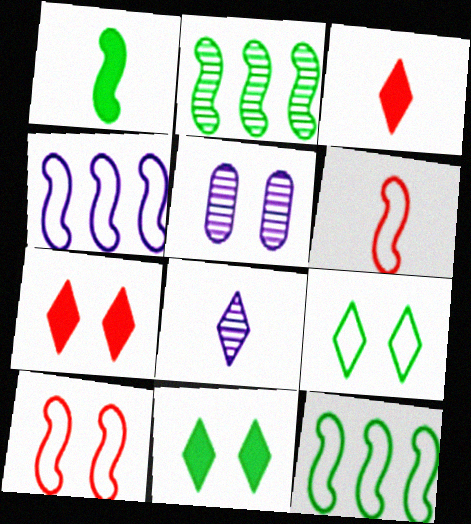[[3, 5, 12], 
[5, 10, 11]]